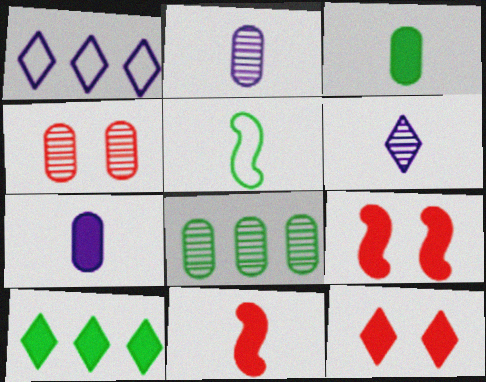[[2, 4, 8], 
[7, 9, 10]]